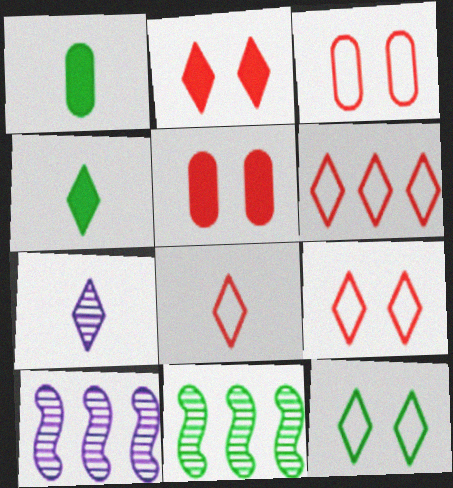[[1, 9, 10], 
[1, 11, 12], 
[3, 4, 10], 
[4, 7, 8], 
[6, 8, 9]]